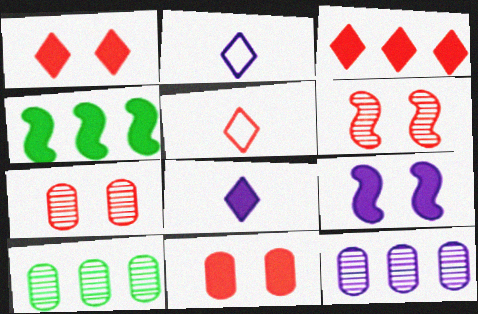[[2, 4, 7], 
[2, 9, 12], 
[4, 8, 11], 
[5, 9, 10]]